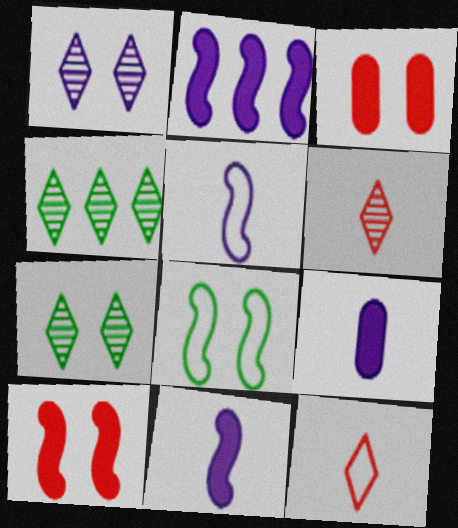[[1, 3, 8], 
[1, 4, 6], 
[3, 4, 5]]